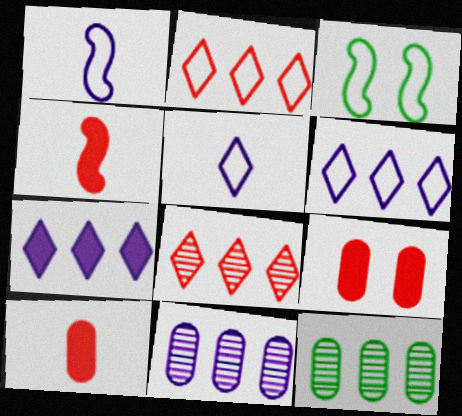[]